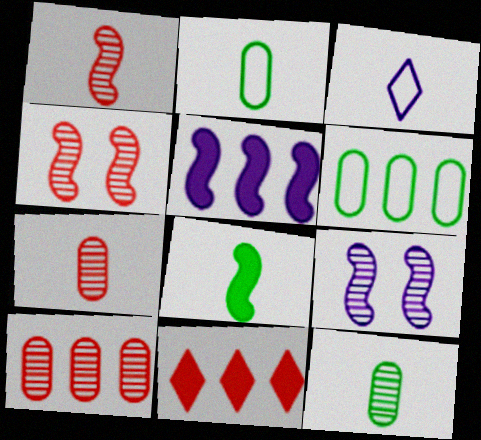[[2, 9, 11], 
[3, 7, 8]]